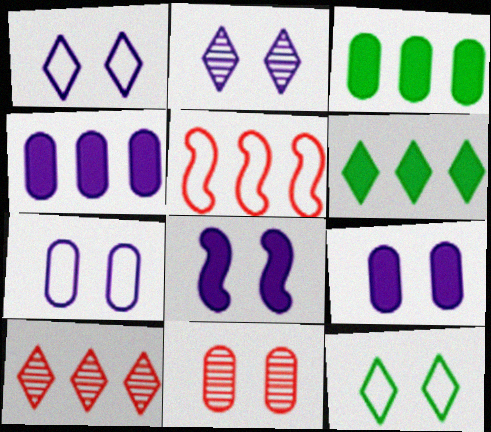[[2, 7, 8], 
[8, 11, 12]]